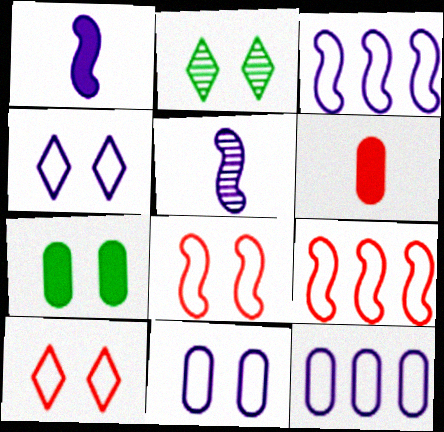[[2, 3, 6]]